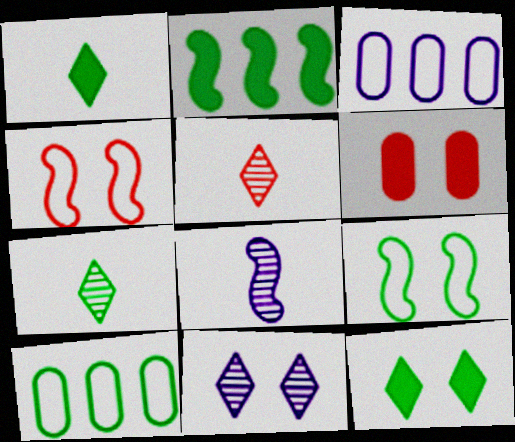[[2, 4, 8], 
[6, 9, 11]]